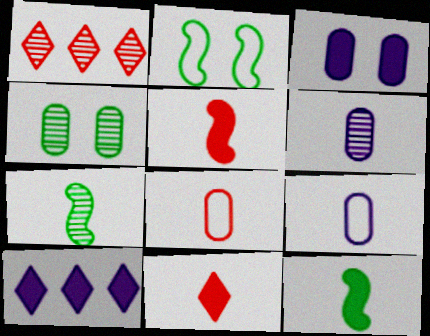[[7, 9, 11]]